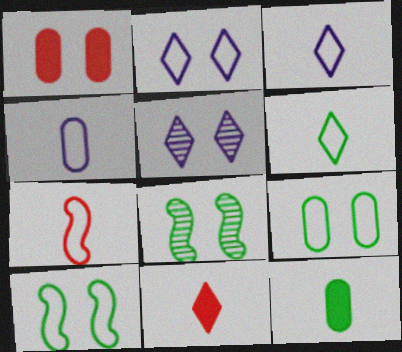[[1, 2, 8], 
[1, 5, 10], 
[4, 6, 7]]